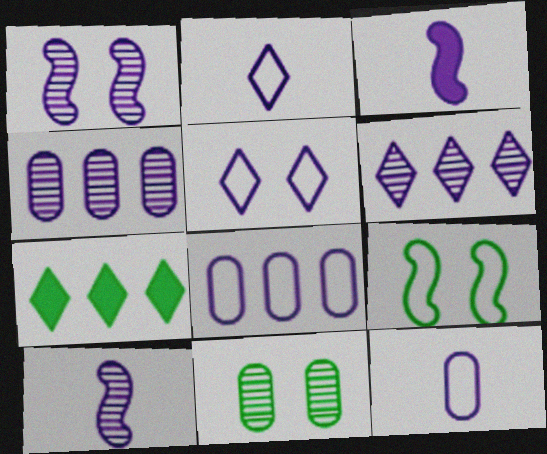[[3, 4, 5]]